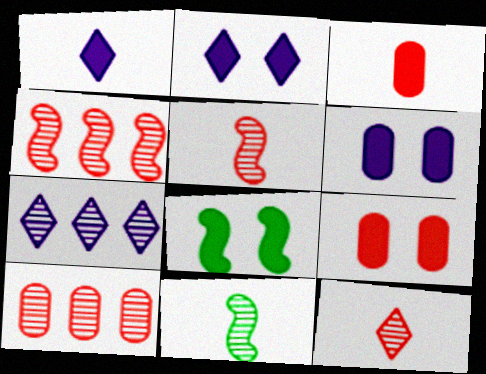[[2, 8, 9]]